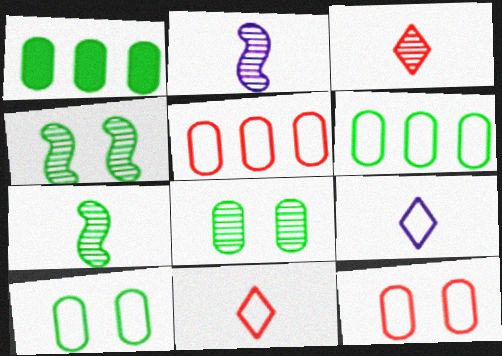[]